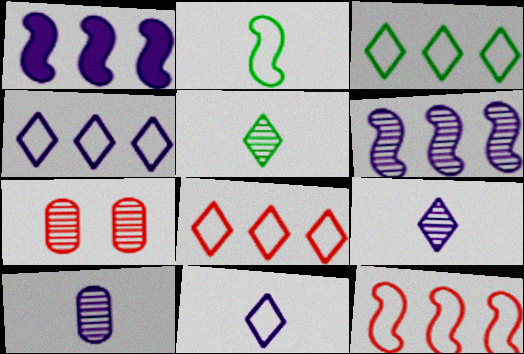[[3, 4, 8], 
[5, 6, 7]]